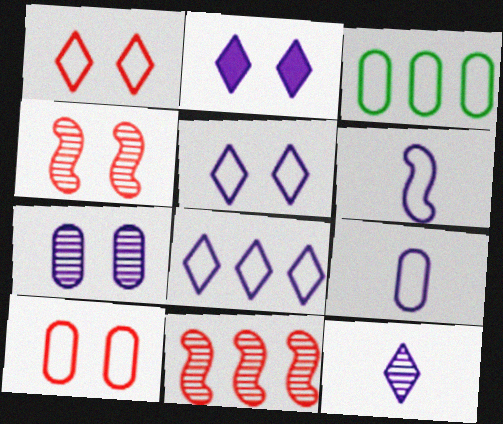[[1, 3, 6], 
[2, 8, 12], 
[3, 9, 10]]